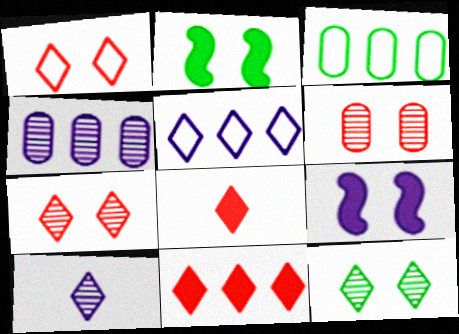[[5, 8, 12]]